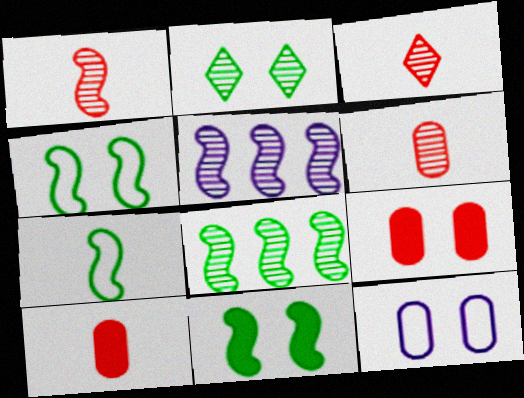[[1, 3, 6], 
[2, 5, 6], 
[7, 8, 11]]